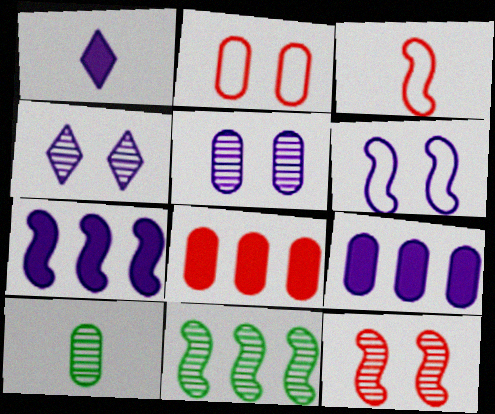[[1, 2, 11], 
[1, 3, 10], 
[2, 9, 10]]